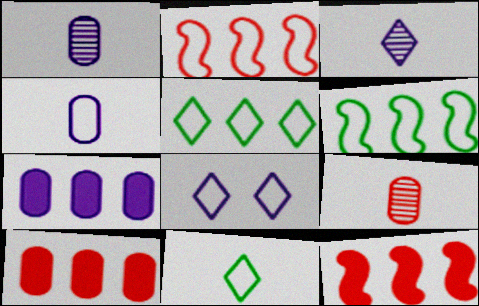[]